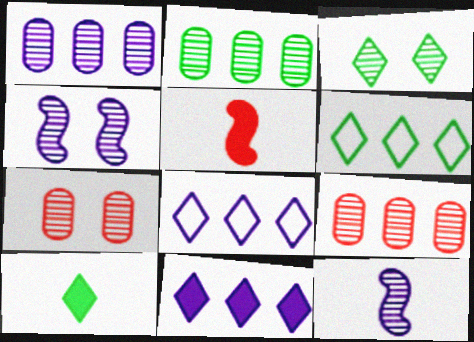[[1, 2, 9], 
[3, 4, 7], 
[3, 6, 10], 
[3, 9, 12]]